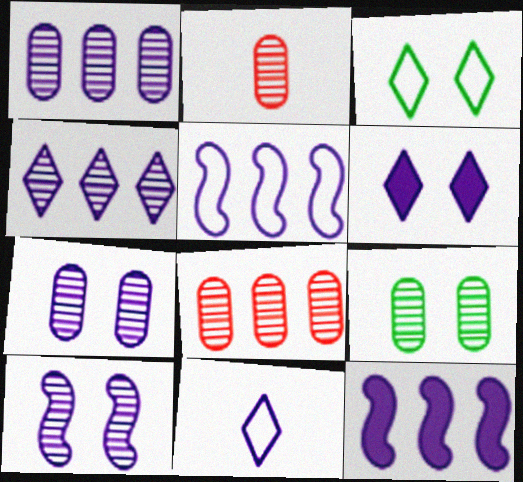[[1, 2, 9], 
[2, 3, 12], 
[4, 6, 11], 
[7, 11, 12]]